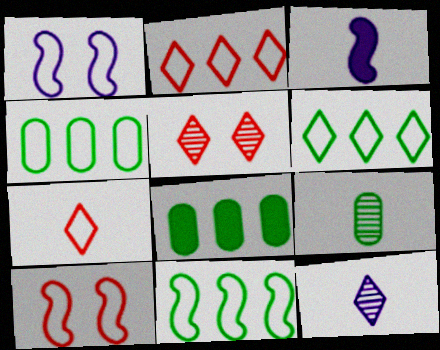[[1, 4, 7], 
[3, 4, 5], 
[3, 7, 9], 
[4, 6, 11], 
[8, 10, 12]]